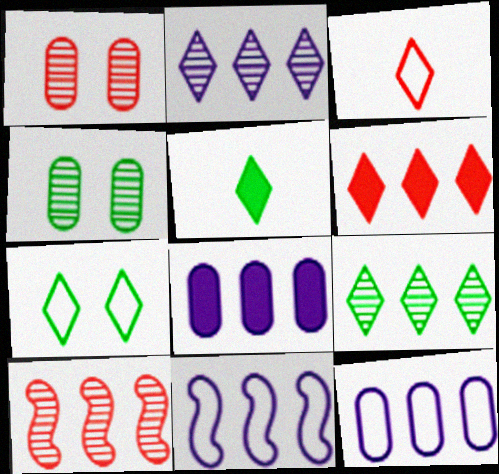[[1, 5, 11], 
[2, 8, 11], 
[5, 7, 9]]